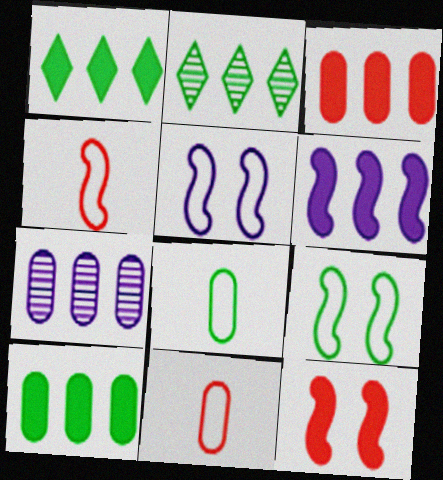[[1, 3, 6]]